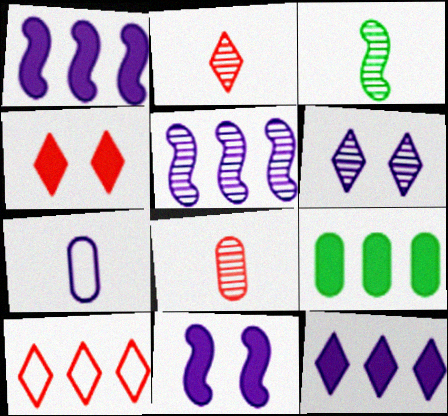[[1, 6, 7], 
[2, 4, 10], 
[5, 9, 10]]